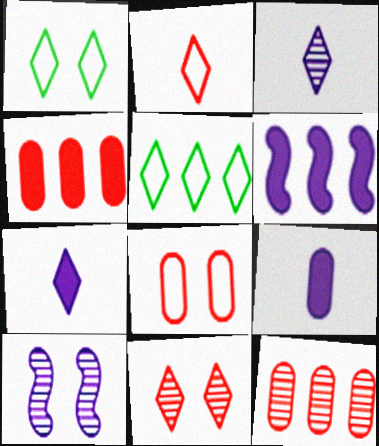[[5, 6, 12], 
[5, 7, 11]]